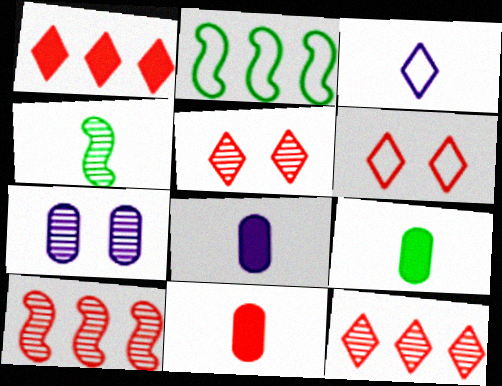[[2, 5, 8], 
[3, 4, 11], 
[4, 7, 12], 
[6, 10, 11], 
[8, 9, 11]]